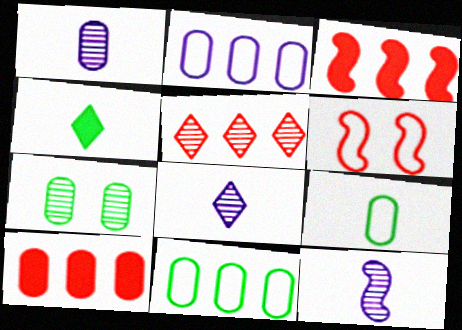[[1, 8, 12], 
[5, 7, 12]]